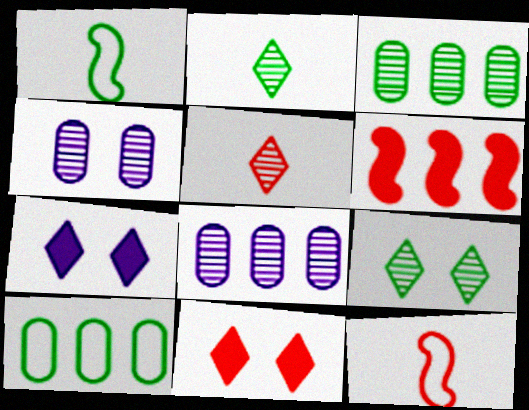[[1, 8, 11], 
[3, 7, 12]]